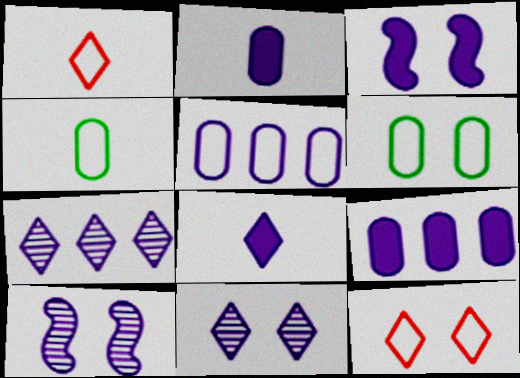[[3, 8, 9], 
[5, 8, 10]]